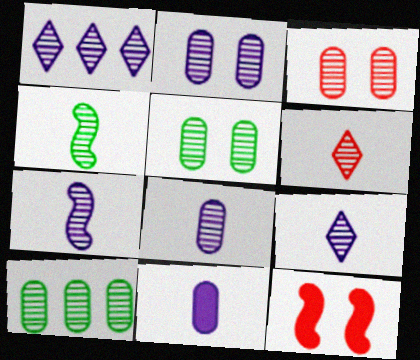[[1, 2, 7], 
[1, 3, 4], 
[2, 3, 5], 
[3, 8, 10], 
[4, 6, 8], 
[7, 8, 9]]